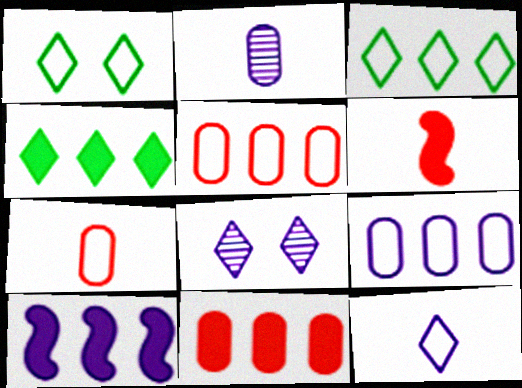[[4, 10, 11]]